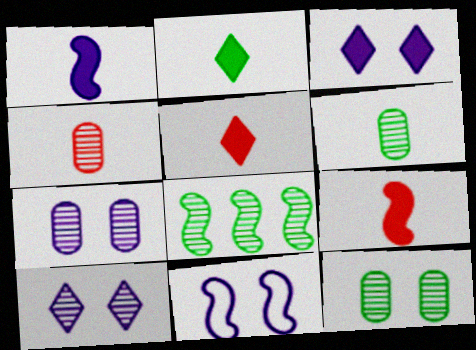[[3, 7, 11], 
[4, 8, 10], 
[8, 9, 11]]